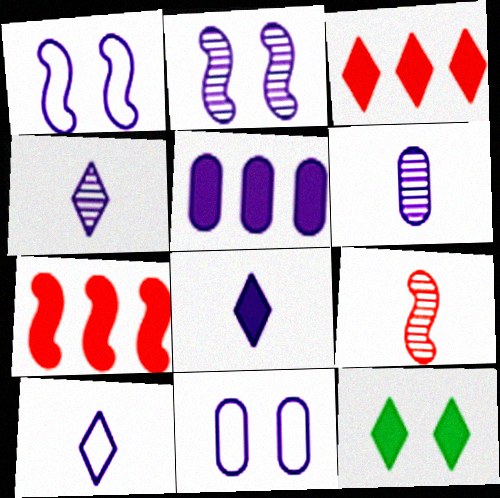[[1, 4, 5], 
[2, 5, 10], 
[3, 8, 12], 
[4, 8, 10], 
[5, 6, 11]]